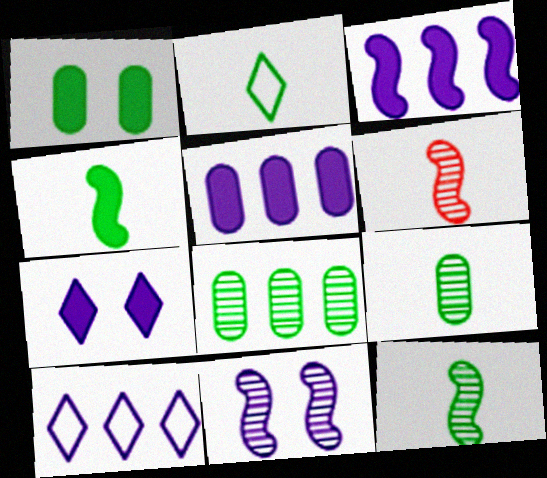[[1, 6, 10], 
[2, 4, 9]]